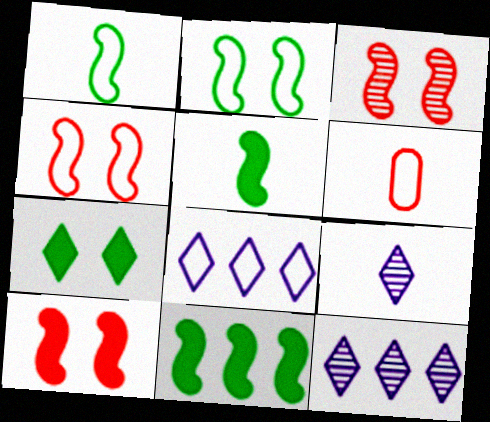[[2, 6, 8], 
[3, 4, 10], 
[5, 6, 9]]